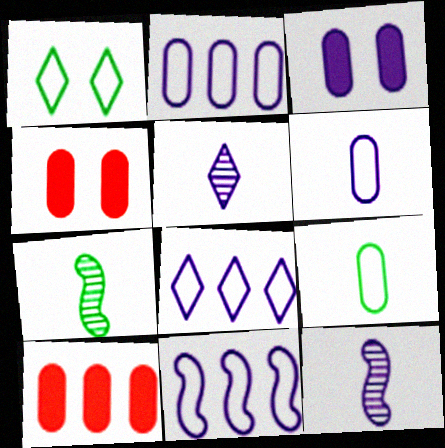[[1, 10, 12], 
[2, 8, 11], 
[3, 5, 11], 
[3, 8, 12], 
[4, 7, 8]]